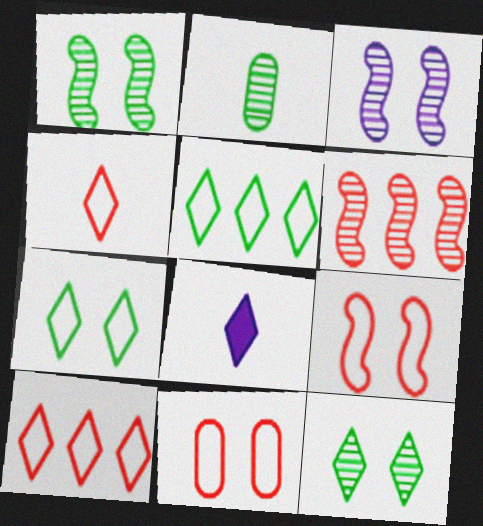[[8, 10, 12]]